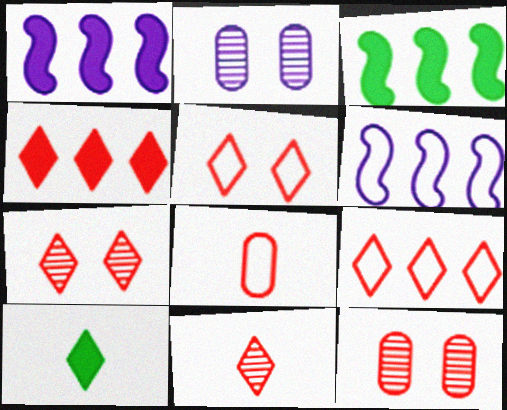[[4, 5, 11], 
[6, 10, 12]]